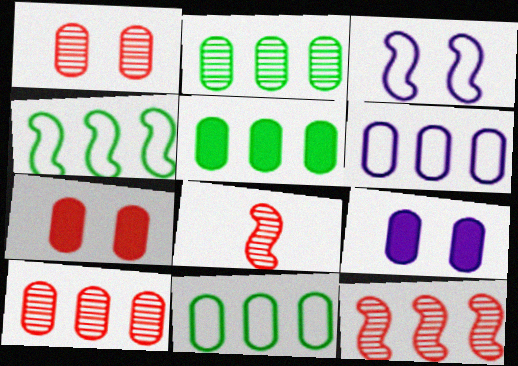[[2, 5, 11], 
[5, 6, 10]]